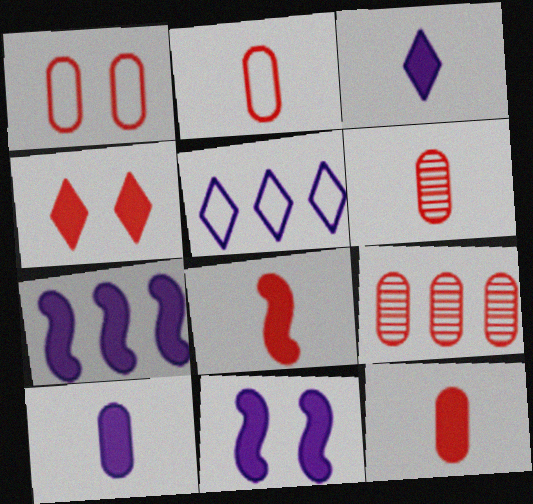[[1, 9, 12], 
[2, 6, 12]]